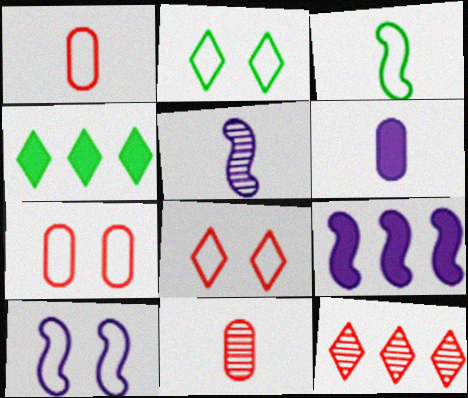[[2, 7, 10], 
[2, 9, 11], 
[4, 5, 7], 
[4, 10, 11], 
[5, 9, 10]]